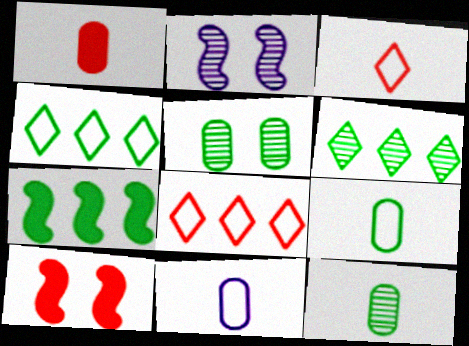[[1, 2, 4], 
[1, 11, 12], 
[6, 10, 11]]